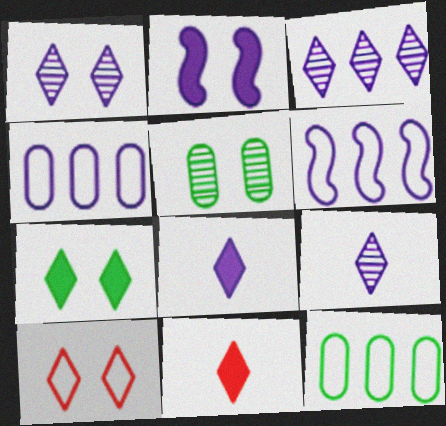[[1, 3, 9], 
[1, 7, 10], 
[2, 4, 9], 
[2, 5, 10], 
[5, 6, 11]]